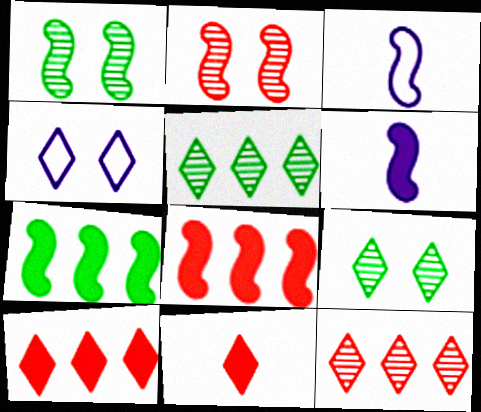[[1, 3, 8], 
[2, 3, 7], 
[4, 5, 11]]